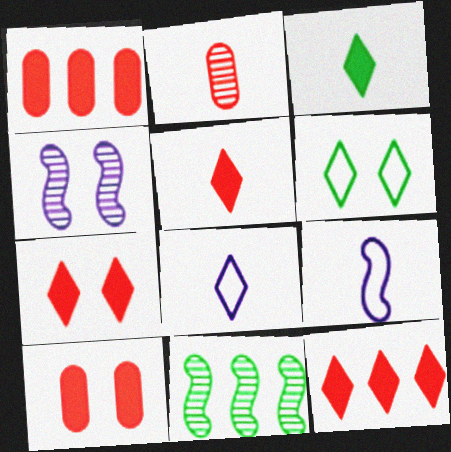[[2, 3, 9], 
[4, 6, 10], 
[5, 7, 12], 
[8, 10, 11]]